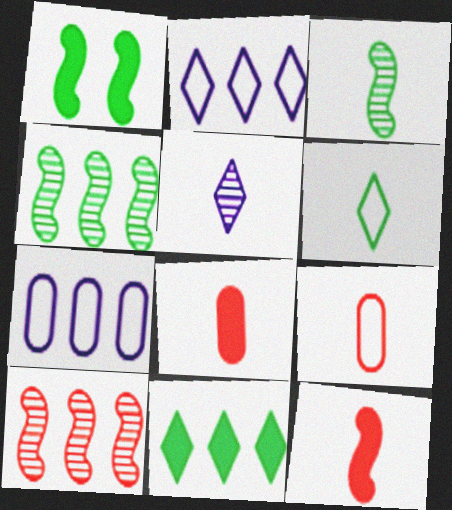[[7, 10, 11]]